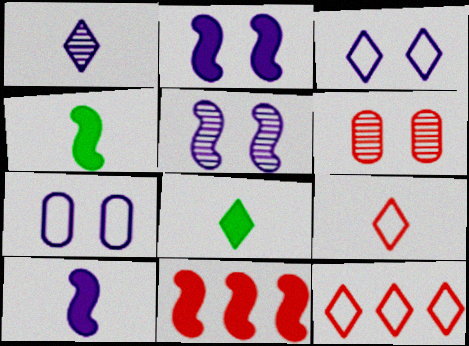[[1, 8, 9], 
[2, 4, 11], 
[6, 9, 11]]